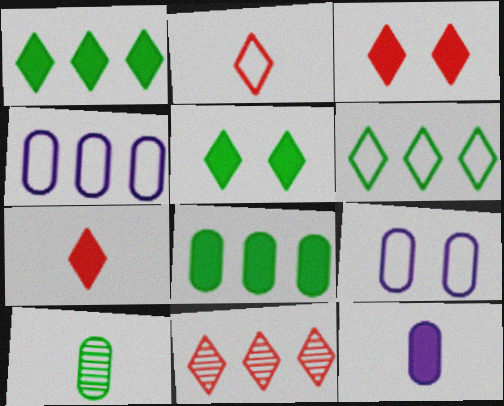[[2, 3, 11]]